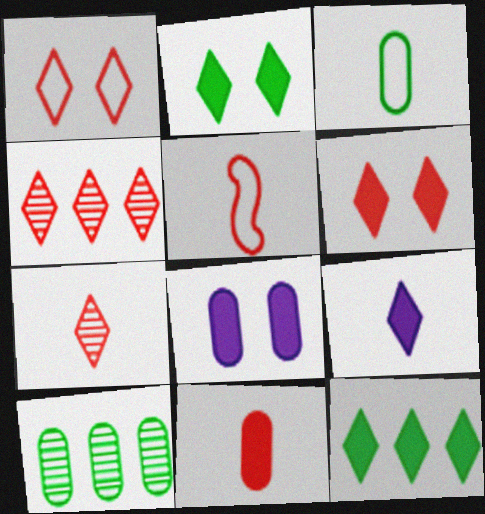[[5, 7, 11], 
[6, 9, 12]]